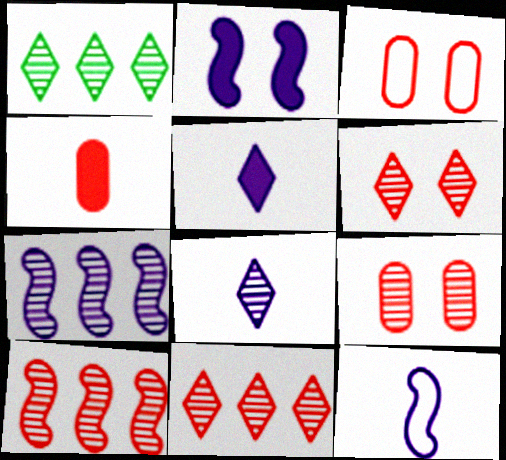[[1, 6, 8], 
[2, 7, 12]]